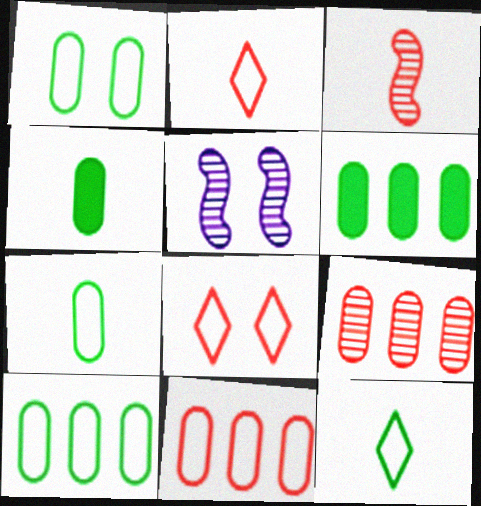[[1, 7, 10], 
[2, 5, 6]]